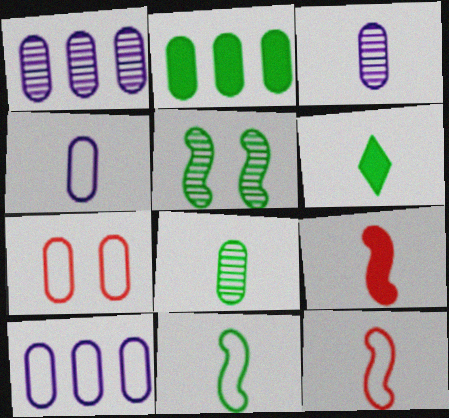[[2, 3, 7], 
[3, 6, 12], 
[6, 8, 11]]